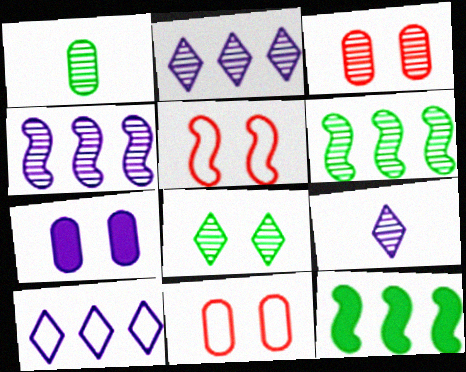[[1, 6, 8], 
[3, 6, 9], 
[5, 7, 8], 
[9, 11, 12]]